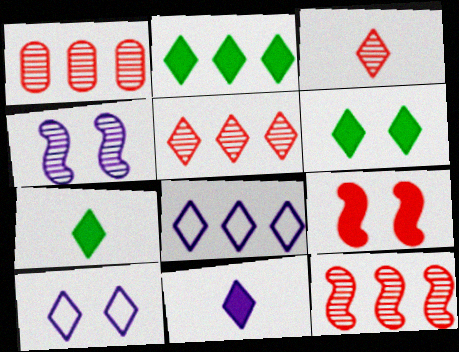[[1, 5, 12], 
[2, 3, 10], 
[2, 5, 8], 
[2, 6, 7], 
[3, 6, 8], 
[5, 7, 10]]